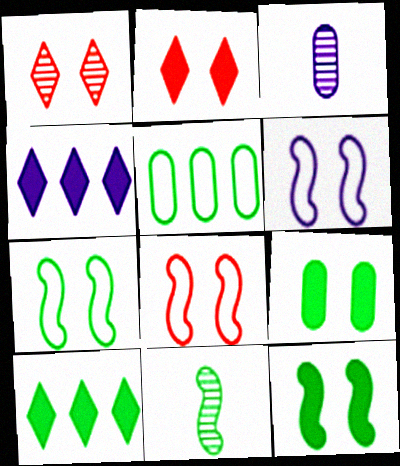[[1, 6, 9], 
[3, 4, 6], 
[3, 8, 10], 
[6, 7, 8]]